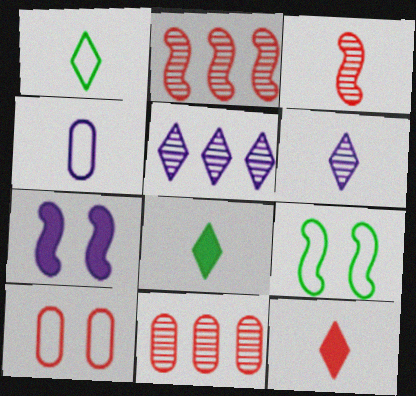[[1, 6, 12], 
[1, 7, 11], 
[2, 10, 12], 
[3, 4, 8], 
[4, 5, 7]]